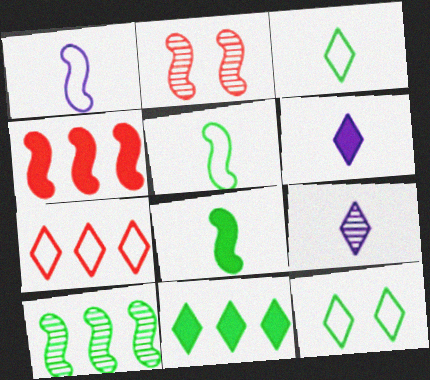[]